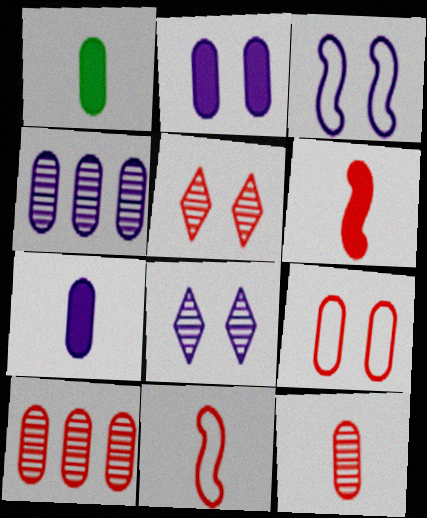[[1, 4, 9], 
[2, 3, 8]]